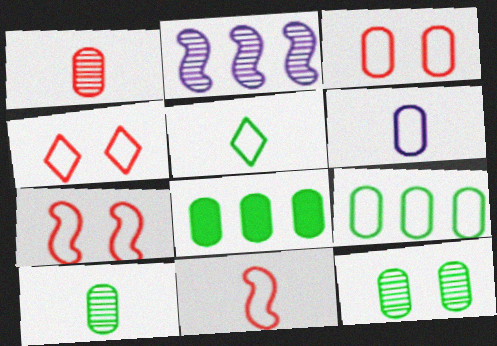[[3, 4, 7], 
[3, 6, 9], 
[5, 6, 11]]